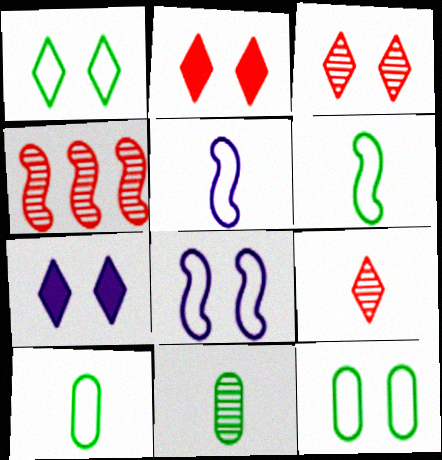[[1, 3, 7], 
[4, 7, 10]]